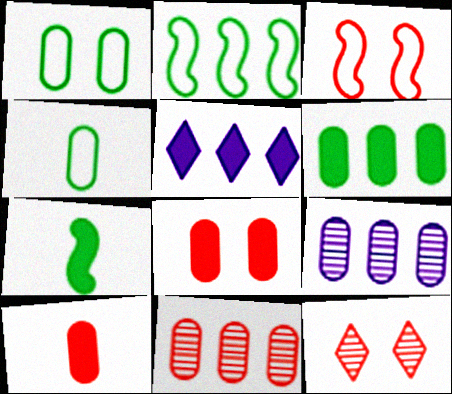[[1, 9, 10], 
[2, 5, 11], 
[3, 8, 12], 
[4, 8, 9], 
[5, 7, 8]]